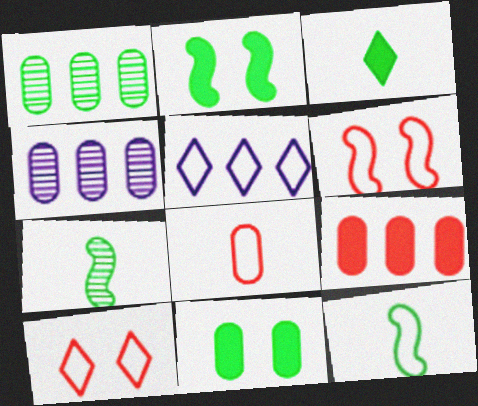[[3, 4, 6], 
[4, 8, 11]]